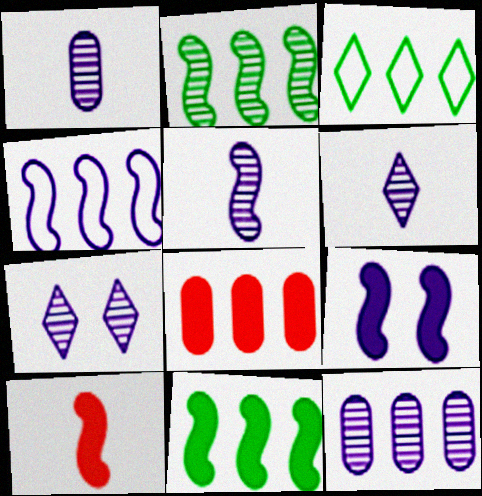[[1, 5, 6], 
[4, 5, 9], 
[5, 7, 12], 
[9, 10, 11]]